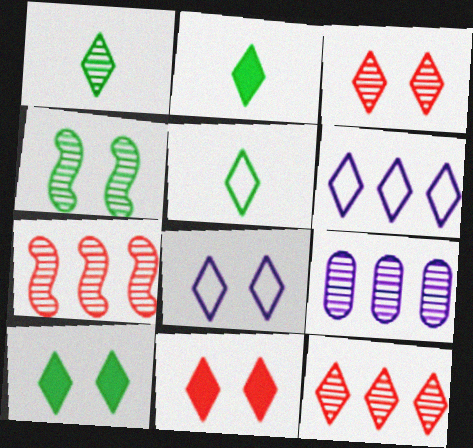[[1, 2, 5], 
[1, 6, 11], 
[2, 3, 6], 
[2, 8, 12], 
[3, 8, 10]]